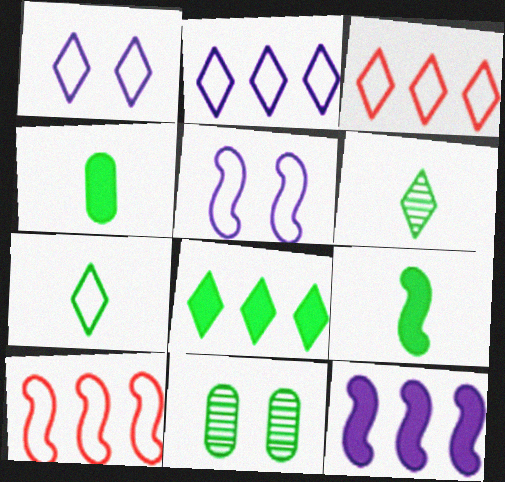[[1, 3, 7]]